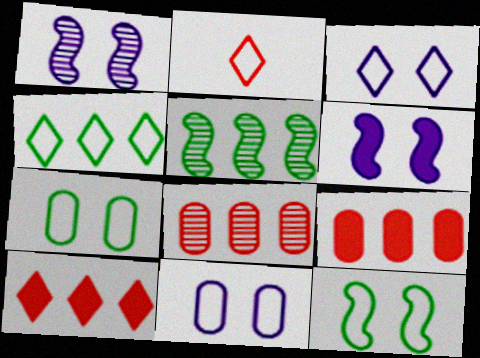[[2, 3, 4]]